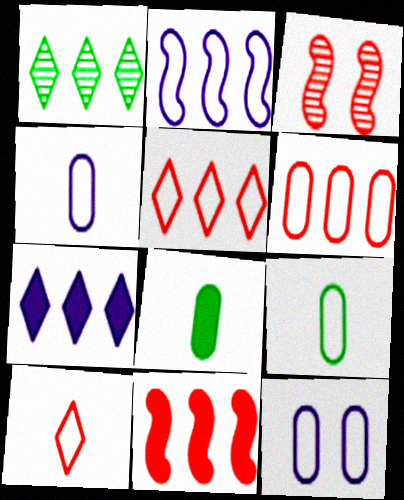[[1, 5, 7], 
[3, 7, 9], 
[6, 9, 12]]